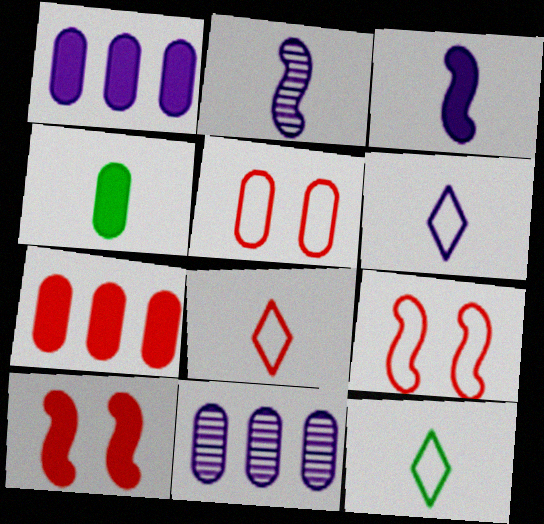[[2, 4, 8], 
[4, 5, 11], 
[6, 8, 12], 
[10, 11, 12]]